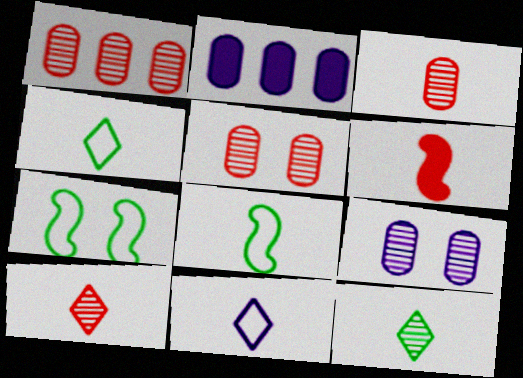[[1, 3, 5], 
[2, 7, 10]]